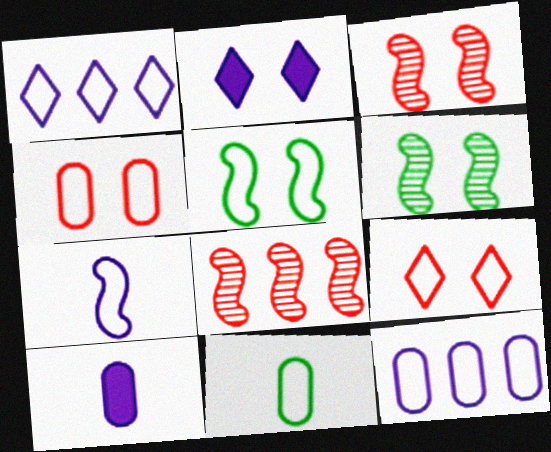[[2, 4, 6], 
[2, 8, 11], 
[4, 11, 12]]